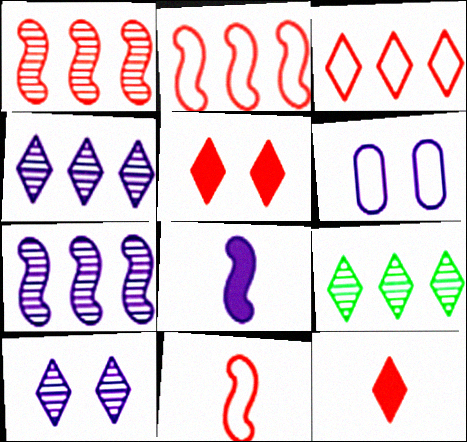[[4, 6, 8]]